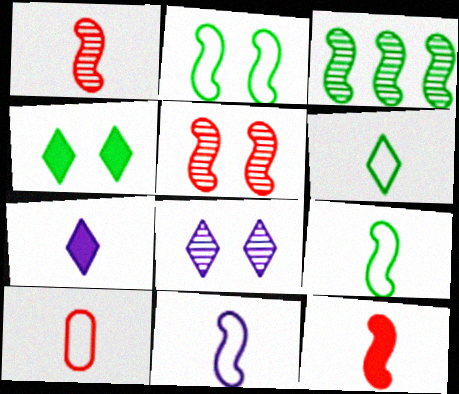[[6, 10, 11]]